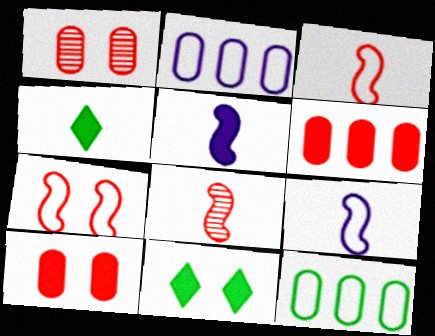[[2, 8, 11], 
[5, 6, 11]]